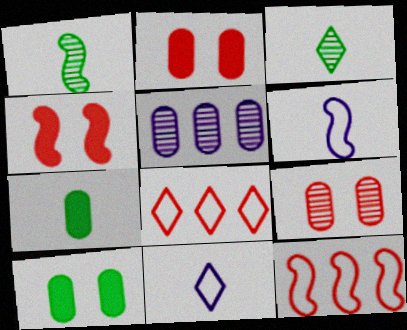[]